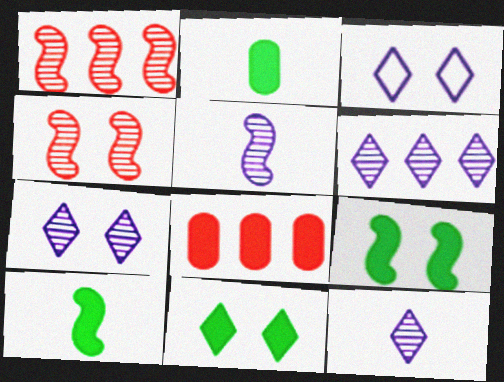[[1, 2, 3], 
[6, 7, 12]]